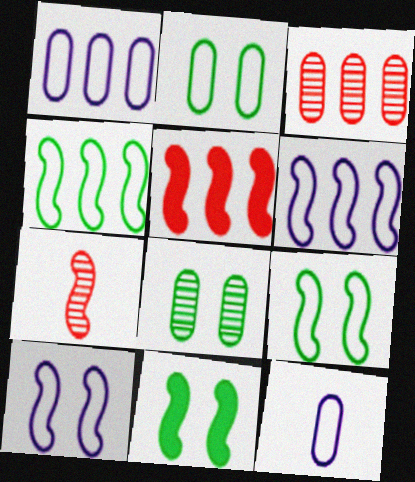[[6, 7, 11]]